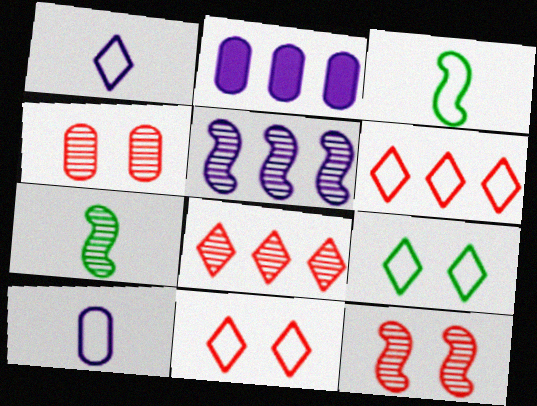[[1, 6, 9], 
[2, 7, 11], 
[5, 7, 12]]